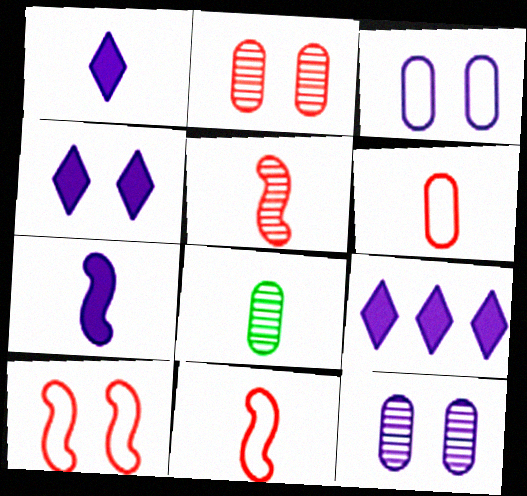[[1, 4, 9], 
[1, 8, 11], 
[8, 9, 10]]